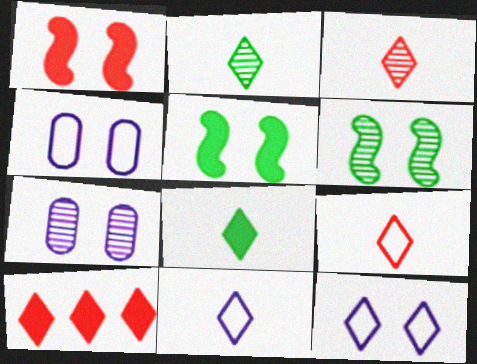[[2, 10, 12], 
[3, 8, 11]]